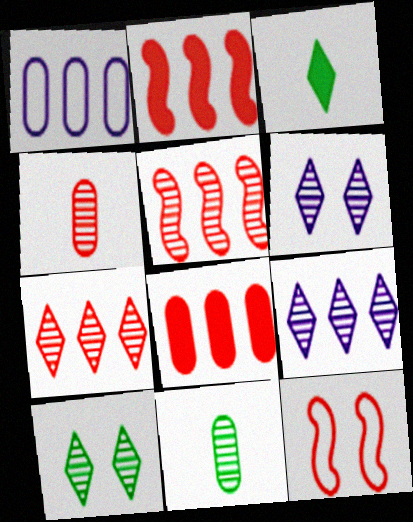[[5, 6, 11]]